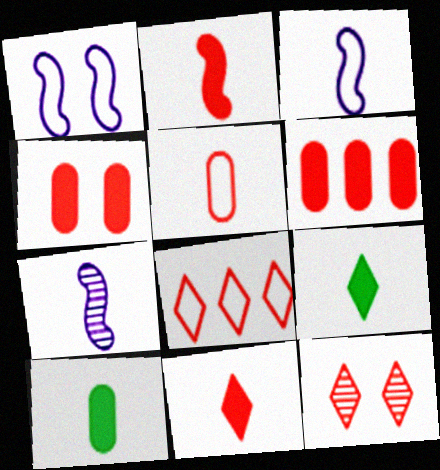[[5, 7, 9], 
[8, 11, 12]]